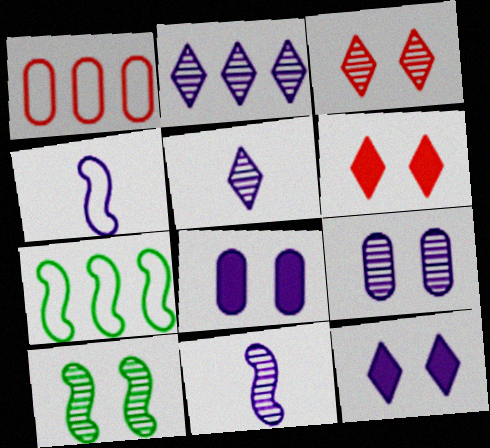[[2, 4, 8], 
[2, 9, 11], 
[3, 9, 10]]